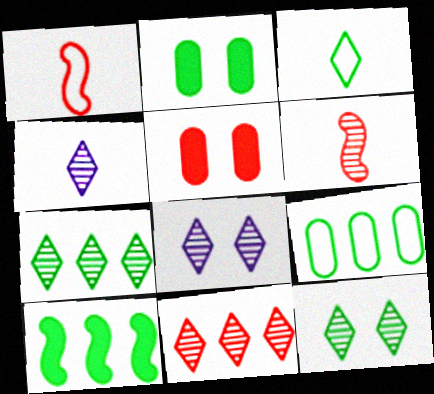[[1, 5, 11], 
[4, 11, 12], 
[7, 9, 10]]